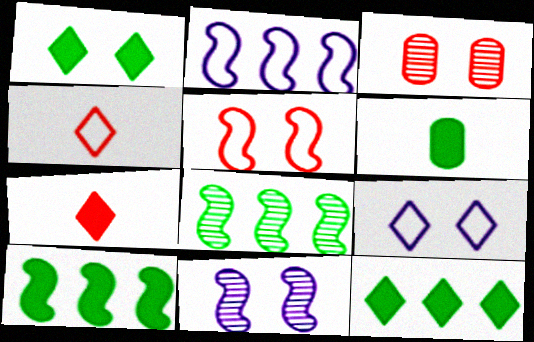[[1, 6, 10]]